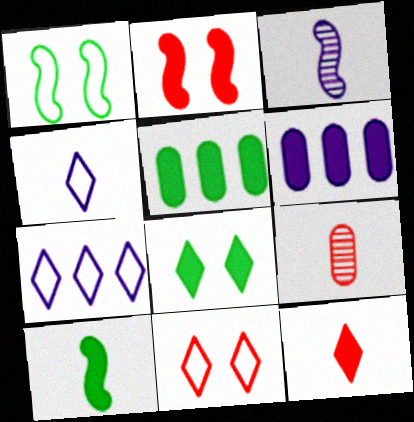[[3, 5, 11], 
[4, 9, 10], 
[5, 8, 10]]